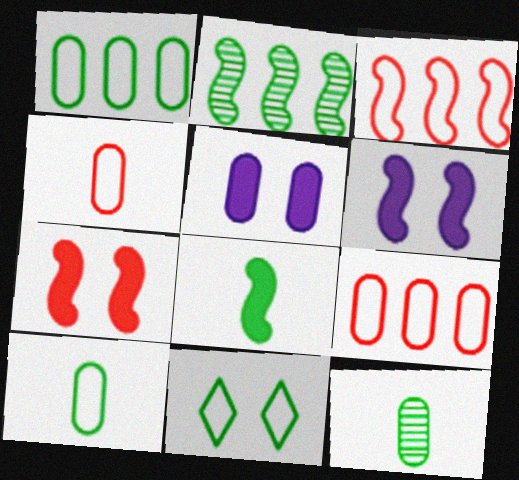[[5, 9, 12]]